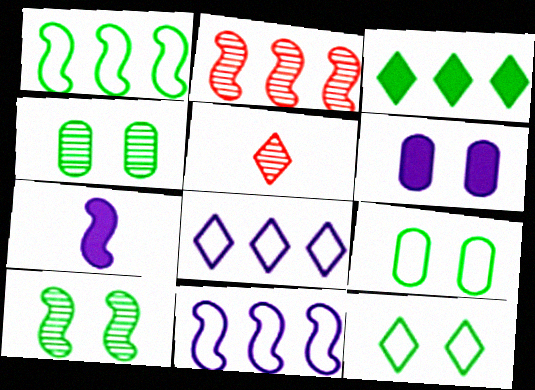[[1, 5, 6]]